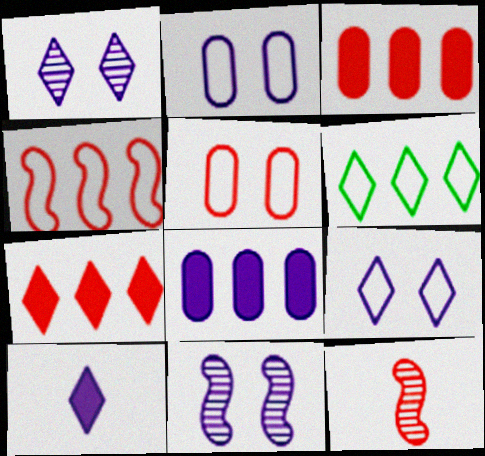[[5, 7, 12]]